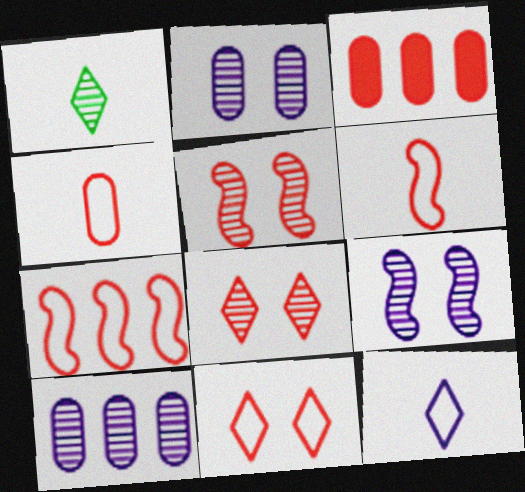[[1, 5, 10], 
[3, 6, 8], 
[4, 7, 11]]